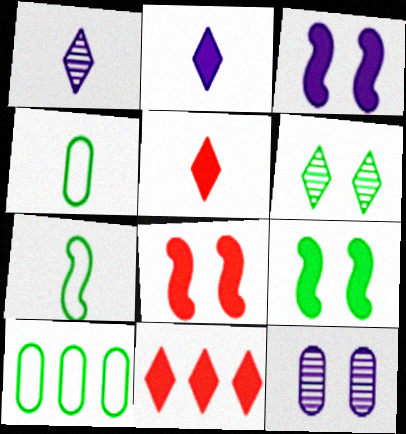[[1, 8, 10], 
[3, 8, 9], 
[7, 11, 12]]